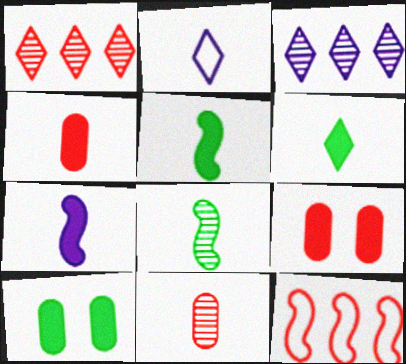[[2, 4, 8], 
[2, 5, 11], 
[4, 6, 7]]